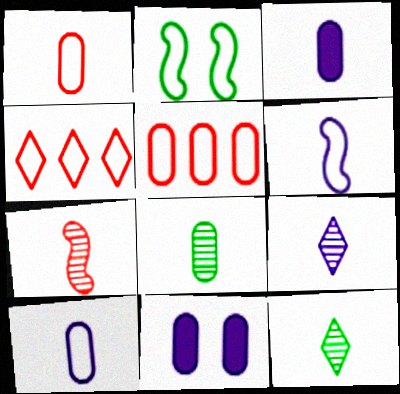[[1, 3, 8], 
[2, 4, 10], 
[3, 6, 9], 
[5, 8, 11], 
[7, 8, 9]]